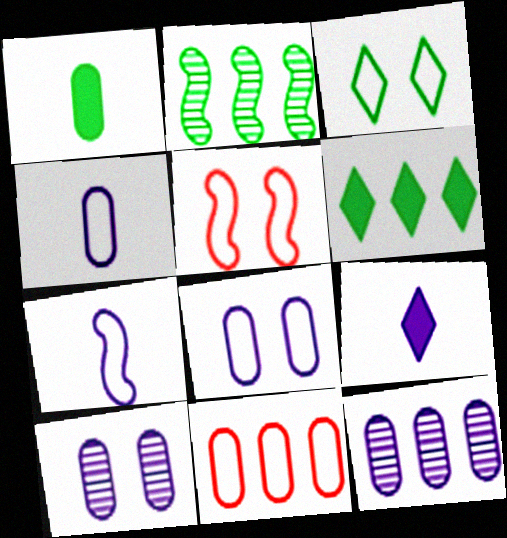[[1, 2, 3], 
[1, 10, 11], 
[3, 5, 8], 
[3, 7, 11]]